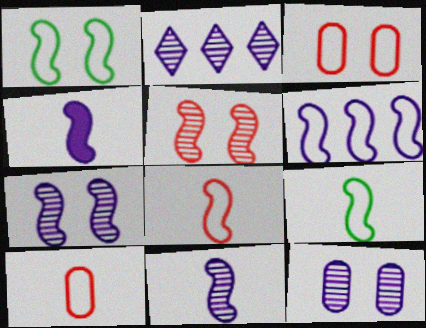[[1, 6, 8], 
[2, 11, 12], 
[4, 6, 7]]